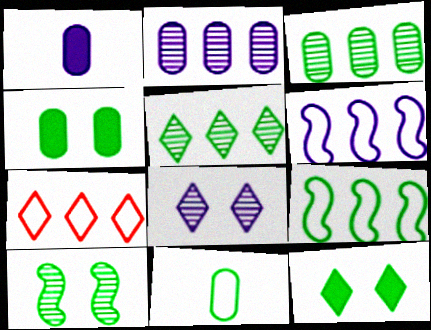[[1, 6, 8], 
[1, 7, 10], 
[3, 4, 11]]